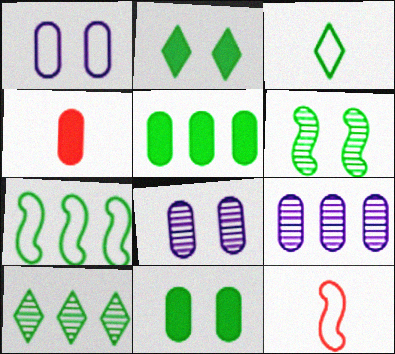[[2, 3, 10], 
[2, 9, 12], 
[3, 5, 6], 
[5, 7, 10]]